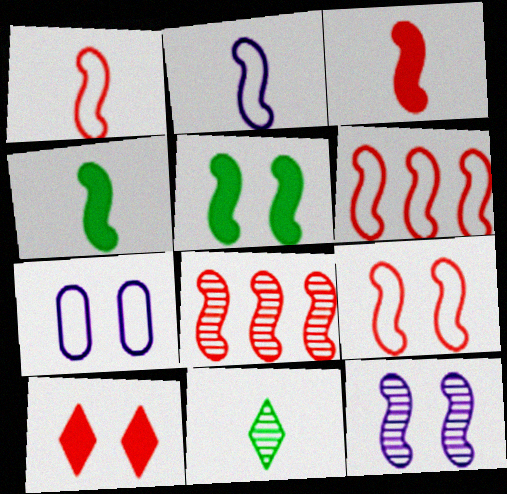[[1, 6, 9], 
[2, 5, 8], 
[3, 8, 9], 
[4, 6, 12], 
[5, 9, 12]]